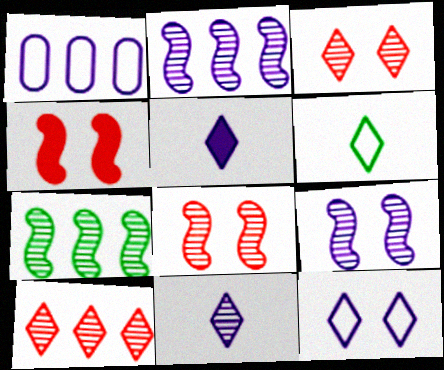[[1, 5, 9]]